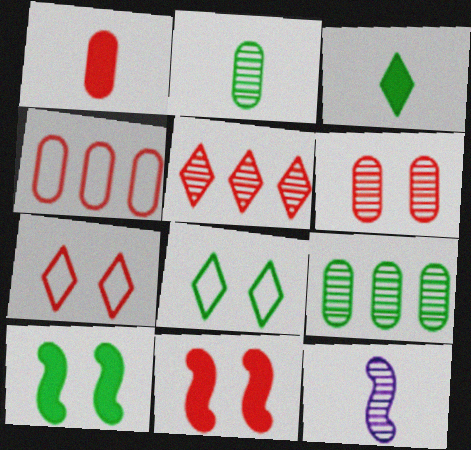[[1, 4, 6], 
[6, 7, 11]]